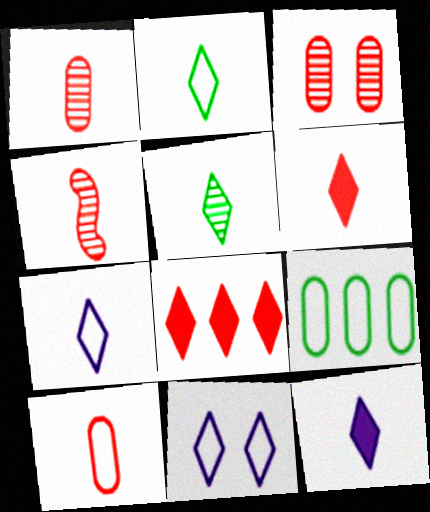[[4, 6, 10], 
[5, 6, 7], 
[5, 8, 11]]